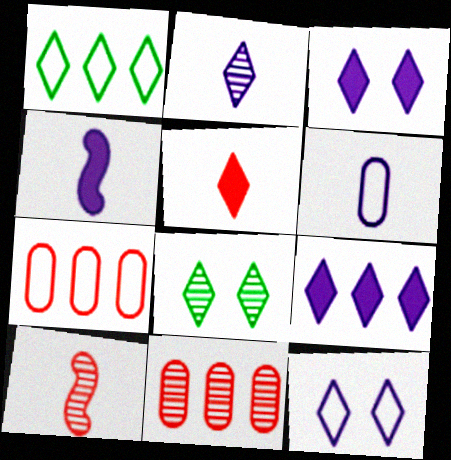[[2, 4, 6], 
[2, 9, 12], 
[4, 7, 8]]